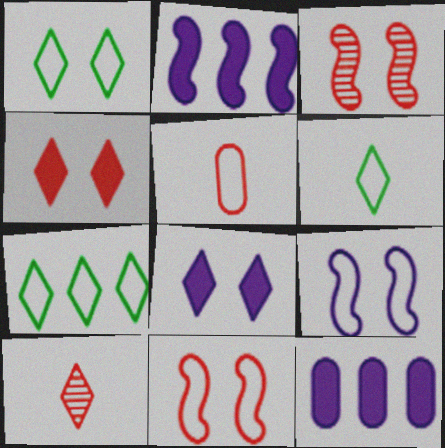[[1, 6, 7], 
[3, 6, 12], 
[5, 7, 9], 
[7, 8, 10]]